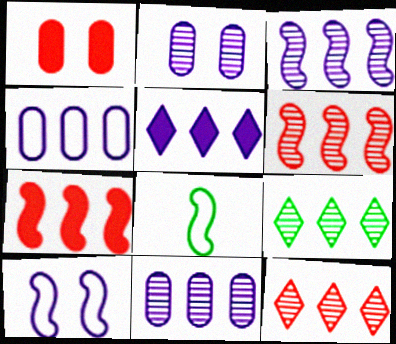[[3, 4, 5], 
[4, 7, 9], 
[6, 9, 11]]